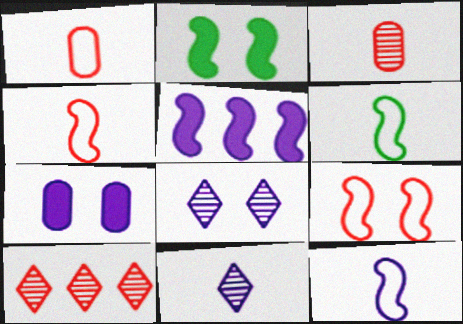[[4, 6, 12], 
[6, 7, 10]]